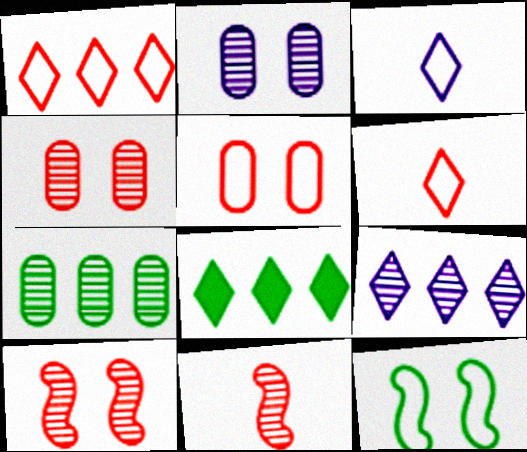[[1, 8, 9]]